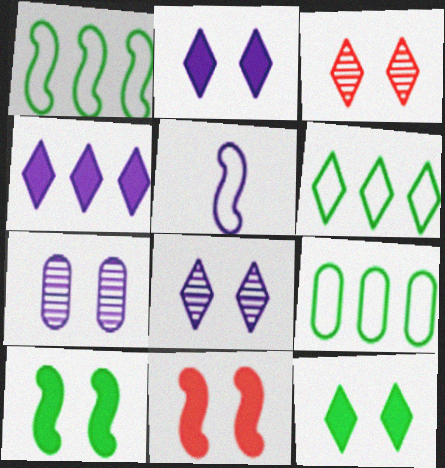[[1, 6, 9], 
[4, 5, 7]]